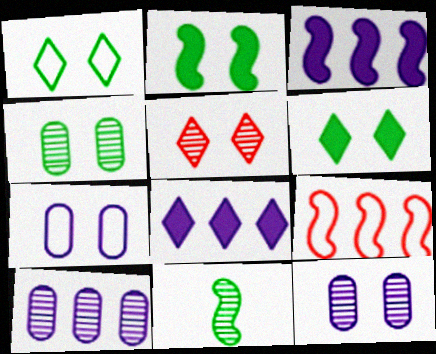[[1, 2, 4], 
[2, 5, 7], 
[5, 10, 11]]